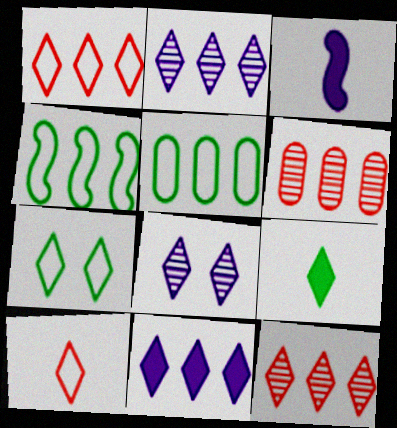[[1, 8, 9], 
[3, 6, 7], 
[4, 6, 11]]